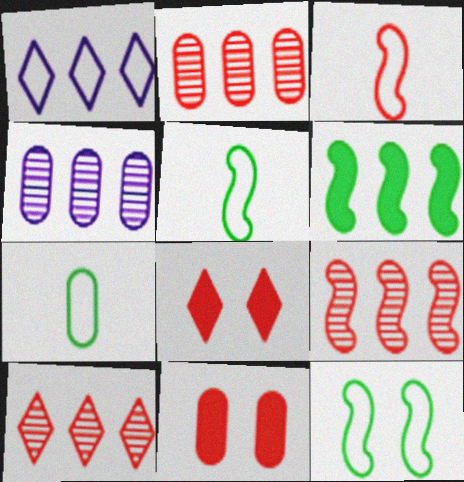[[1, 2, 6], 
[2, 3, 8], 
[2, 9, 10], 
[3, 10, 11], 
[4, 5, 8], 
[4, 7, 11]]